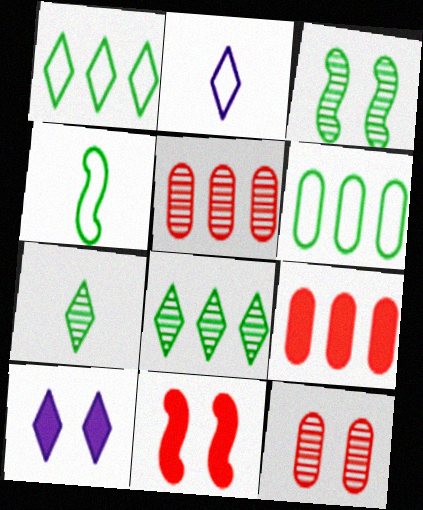[[2, 3, 9], 
[4, 5, 10]]